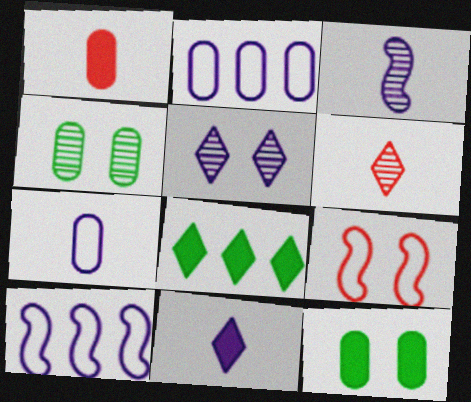[[1, 2, 4], 
[3, 7, 11], 
[5, 9, 12], 
[6, 10, 12]]